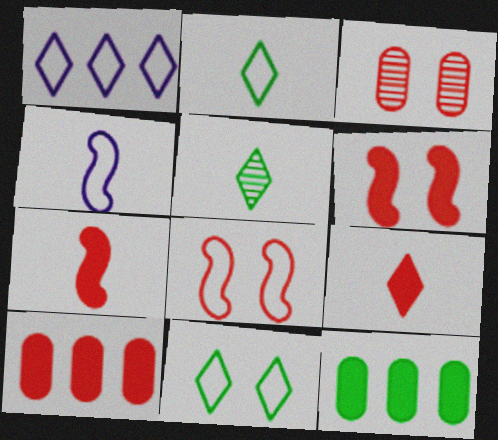[[6, 9, 10]]